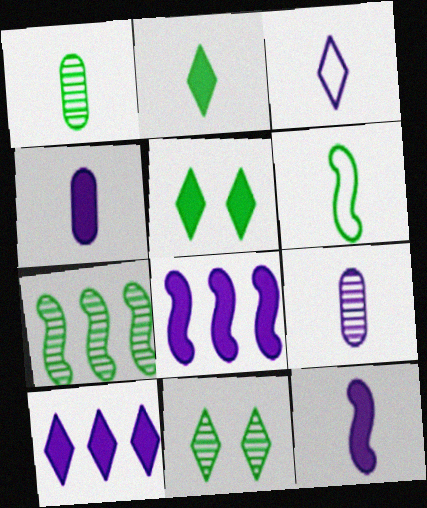[[1, 2, 6], 
[1, 7, 11], 
[3, 9, 12]]